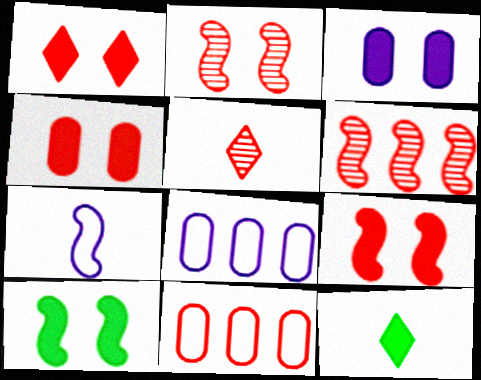[[1, 3, 10], 
[1, 4, 9], 
[2, 8, 12], 
[5, 8, 10], 
[5, 9, 11], 
[6, 7, 10]]